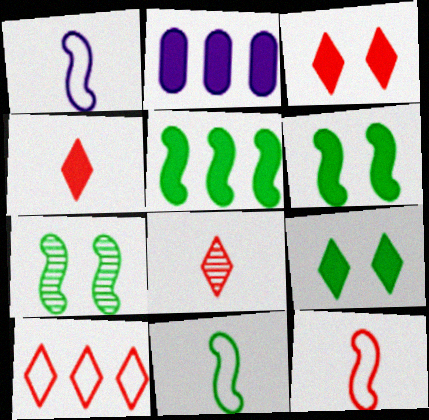[[1, 11, 12], 
[2, 4, 6], 
[3, 8, 10], 
[5, 7, 11]]